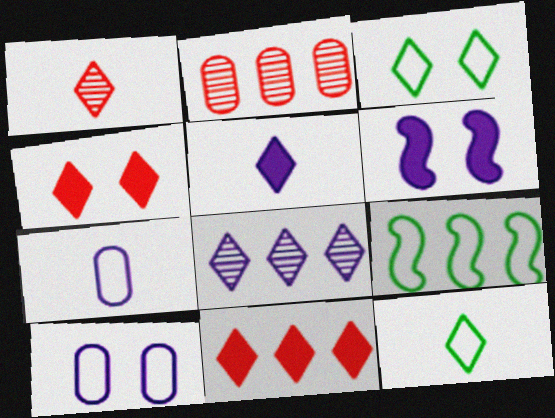[[1, 5, 12], 
[2, 6, 12], 
[4, 8, 12], 
[6, 7, 8]]